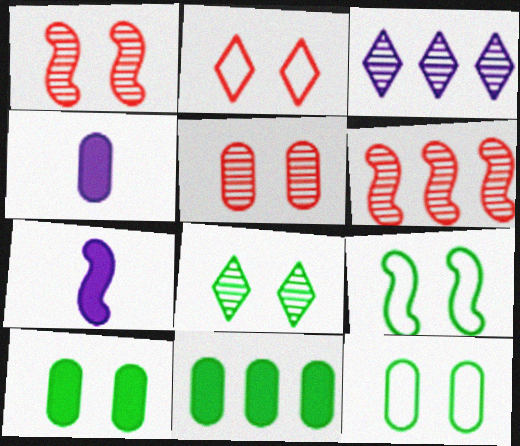[[6, 7, 9], 
[8, 9, 10]]